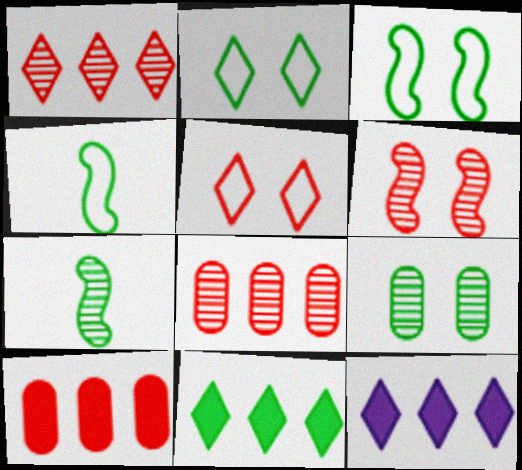[[4, 9, 11]]